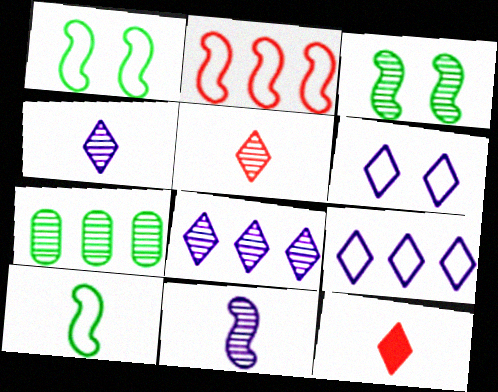[]